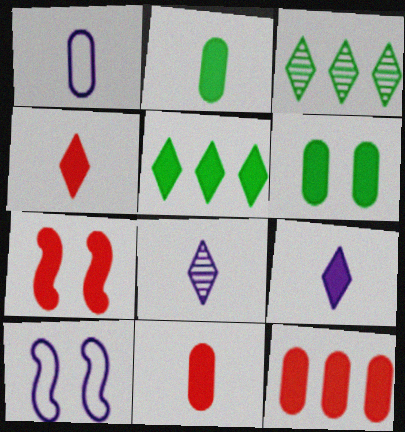[[1, 3, 7], 
[3, 10, 11], 
[4, 7, 12]]